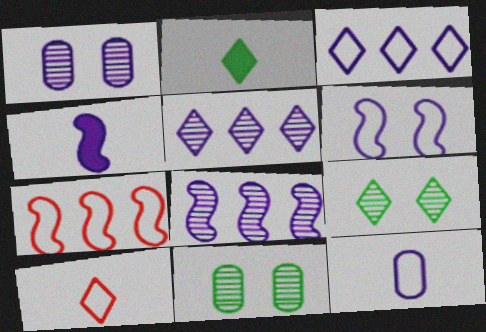[[1, 2, 7], 
[1, 3, 4], 
[3, 6, 12], 
[4, 6, 8]]